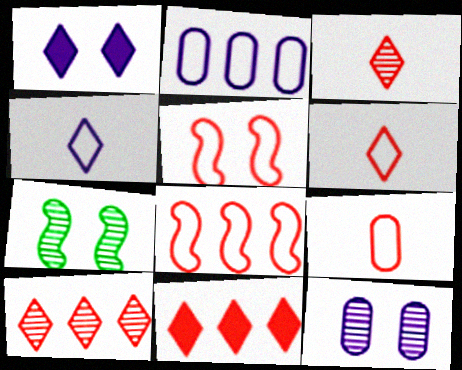[]